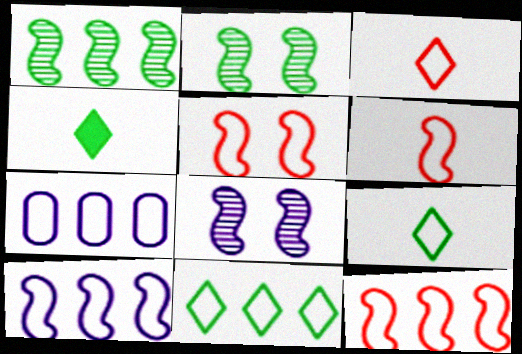[[5, 6, 12], 
[5, 7, 9], 
[7, 11, 12]]